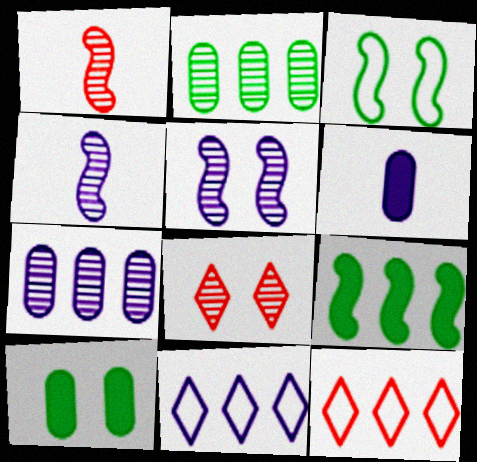[[1, 10, 11], 
[2, 4, 8], 
[4, 10, 12], 
[5, 6, 11], 
[7, 9, 12]]